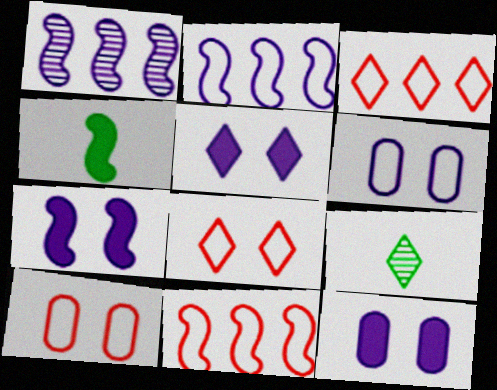[[3, 5, 9], 
[5, 7, 12], 
[9, 11, 12]]